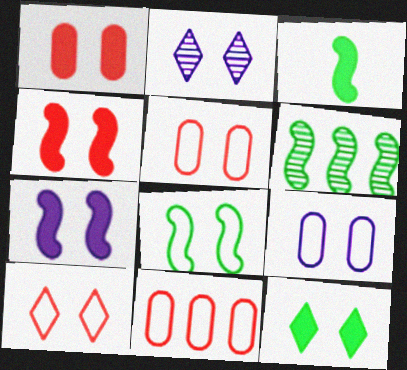[[1, 2, 8], 
[1, 7, 12], 
[2, 3, 11], 
[2, 7, 9], 
[2, 10, 12], 
[3, 6, 8], 
[8, 9, 10]]